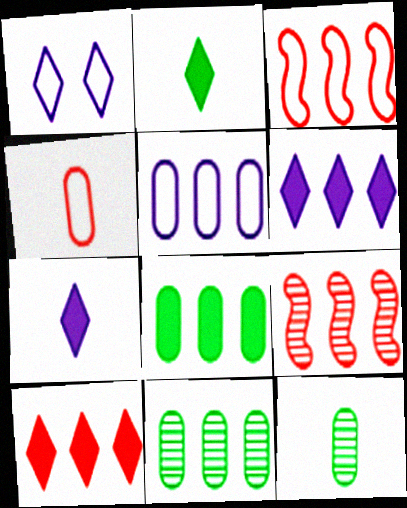[[3, 6, 11]]